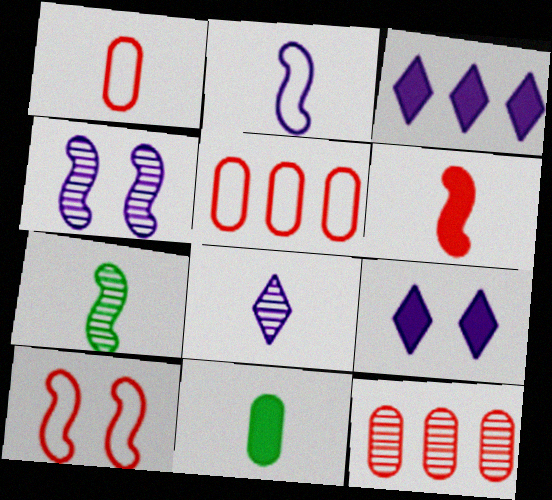[[2, 6, 7], 
[5, 7, 9]]